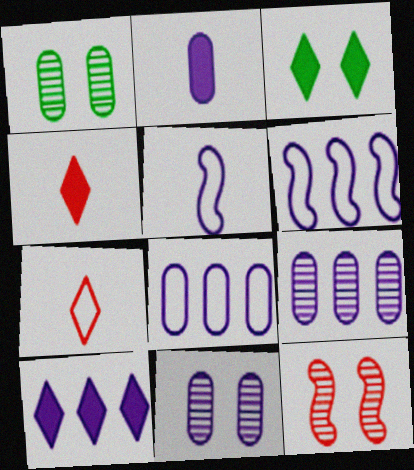[[1, 4, 6], 
[2, 8, 11], 
[3, 4, 10], 
[5, 10, 11], 
[6, 9, 10]]